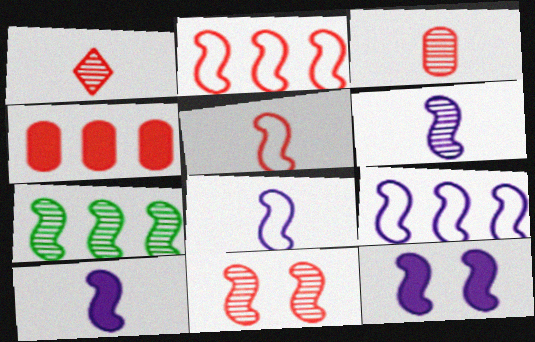[[5, 7, 12], 
[6, 7, 11], 
[6, 8, 10], 
[6, 9, 12]]